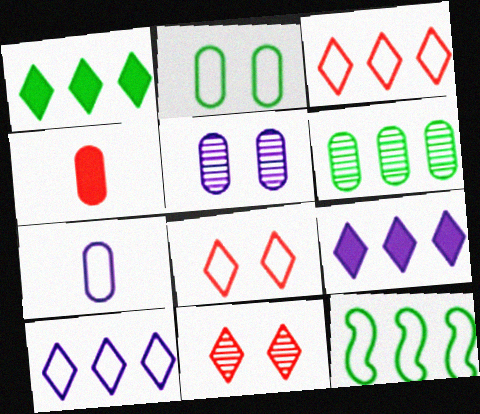[[1, 6, 12], 
[7, 8, 12]]